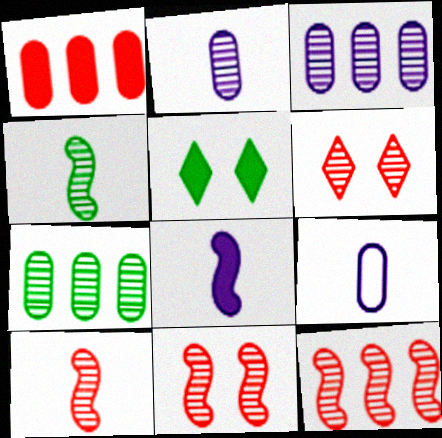[[1, 5, 8], 
[3, 4, 6], 
[5, 9, 12], 
[10, 11, 12]]